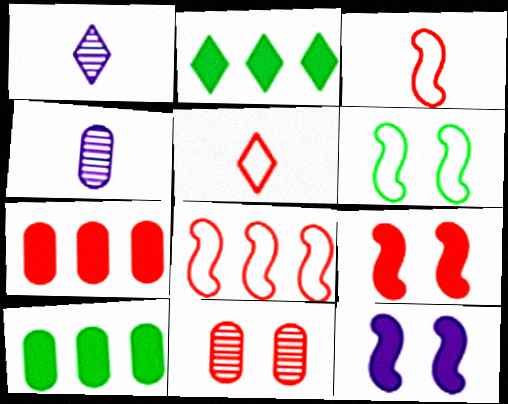[[1, 6, 7]]